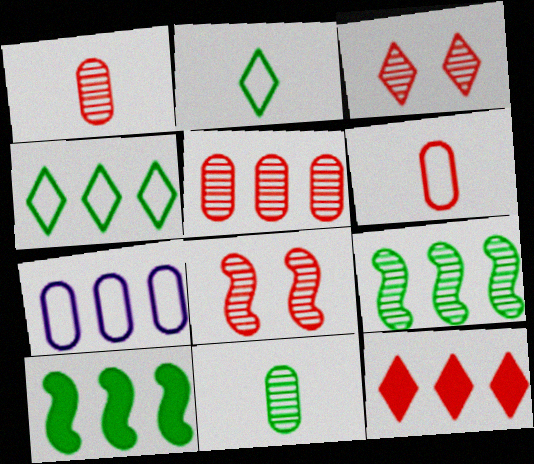[[6, 8, 12], 
[7, 9, 12]]